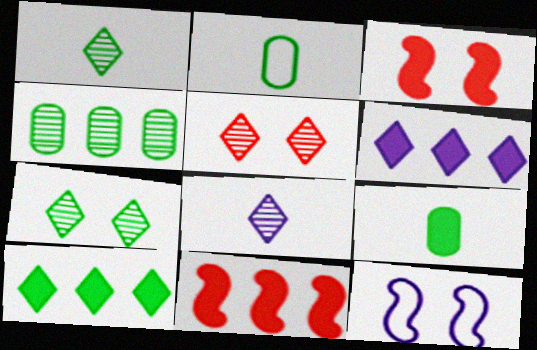[[3, 6, 9]]